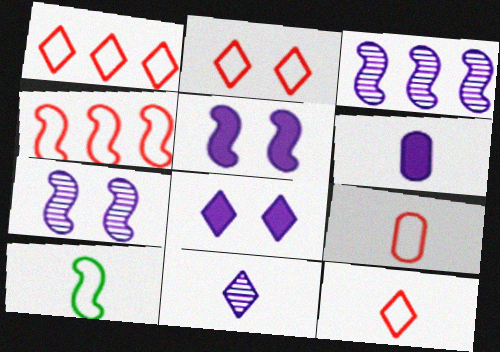[[1, 2, 12], 
[2, 4, 9]]